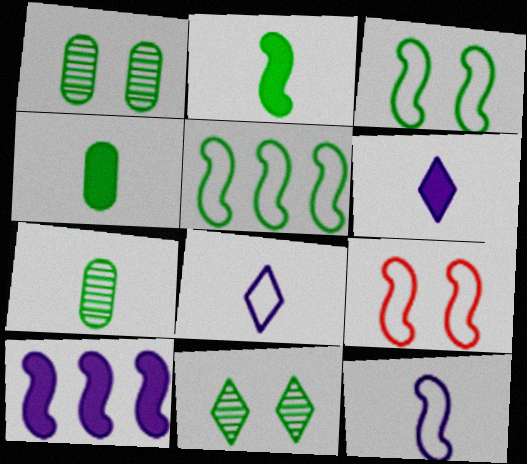[[4, 5, 11], 
[5, 9, 12]]